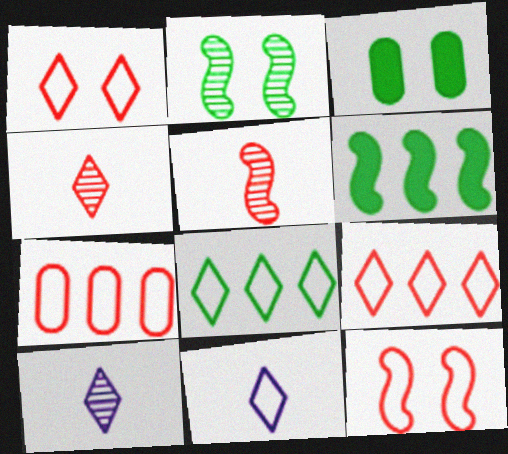[[1, 8, 11]]